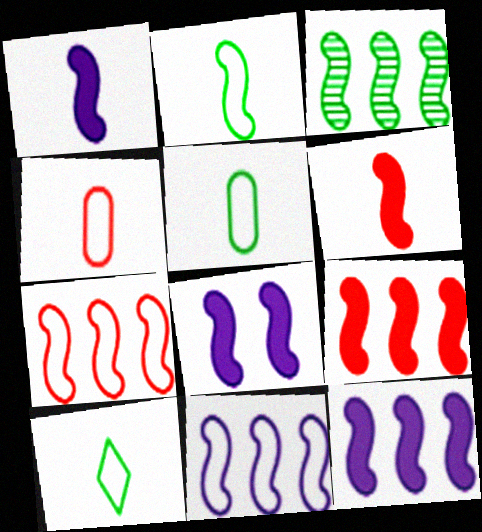[[1, 8, 12], 
[2, 5, 10], 
[3, 7, 12], 
[3, 9, 11]]